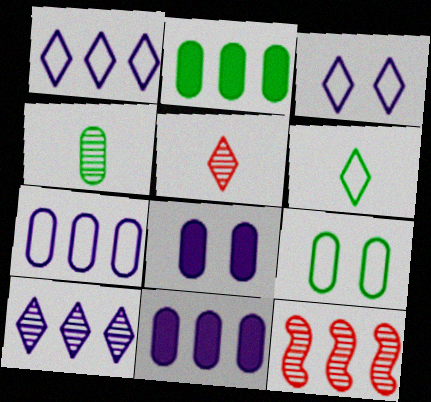[[1, 2, 12], 
[2, 4, 9], 
[6, 8, 12]]